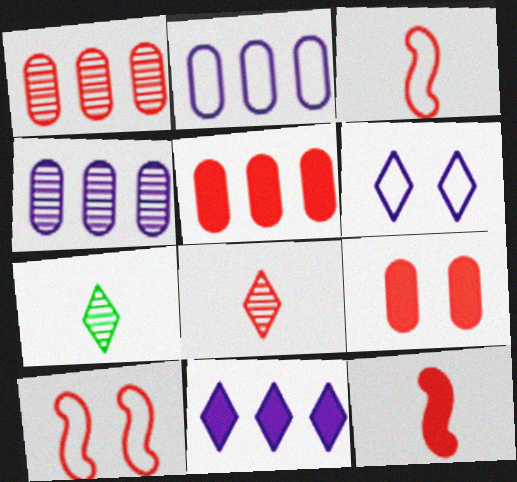[[5, 8, 10]]